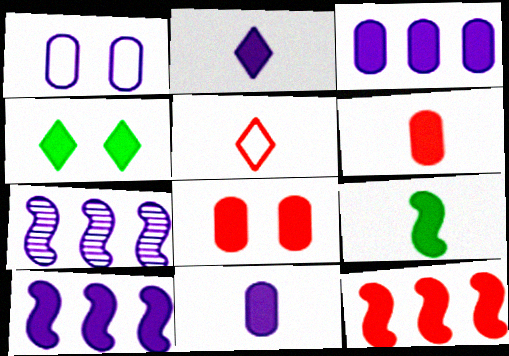[[1, 2, 7], 
[2, 6, 9], 
[4, 6, 10], 
[4, 11, 12]]